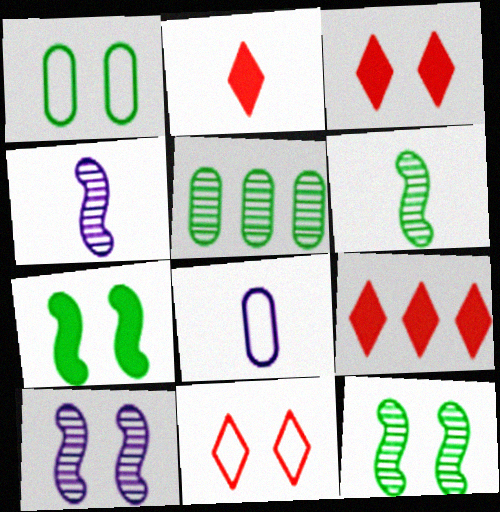[[1, 3, 10], 
[1, 4, 9], 
[2, 3, 9], 
[2, 6, 8], 
[8, 9, 12]]